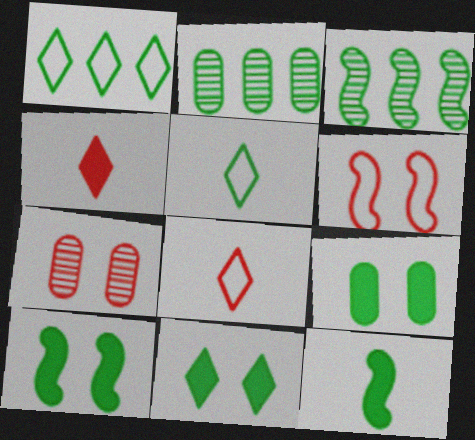[[2, 5, 10], 
[3, 5, 9], 
[9, 10, 11]]